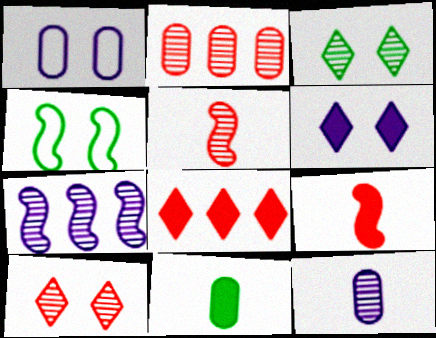[[1, 2, 11], 
[2, 5, 10], 
[4, 7, 9], 
[4, 8, 12]]